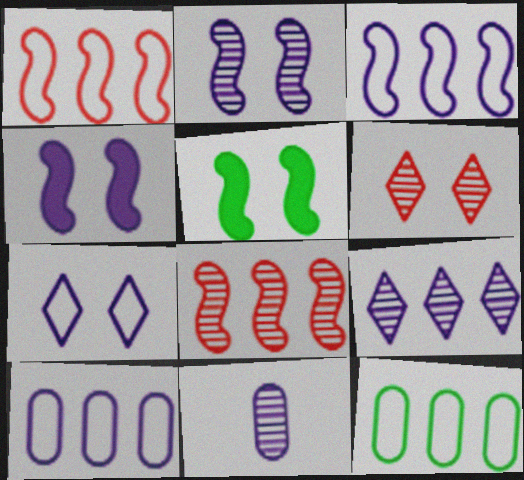[[2, 9, 11]]